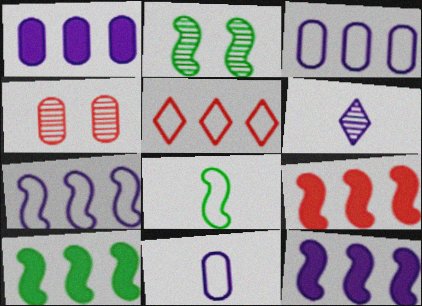[[2, 8, 10], 
[9, 10, 12]]